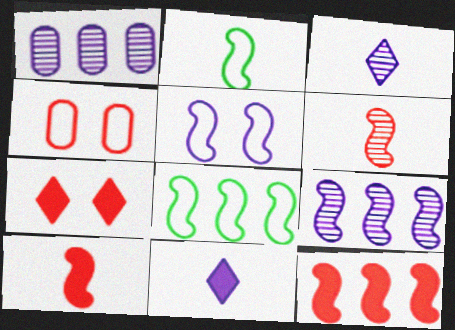[[1, 2, 7], 
[1, 5, 11], 
[8, 9, 12]]